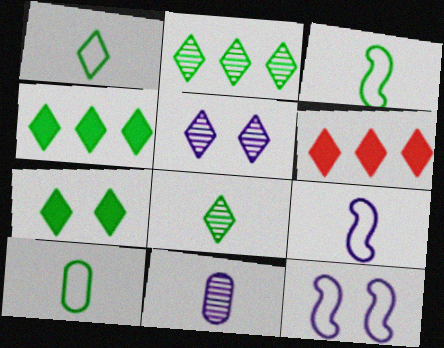[[1, 2, 7], 
[1, 3, 10], 
[1, 5, 6]]